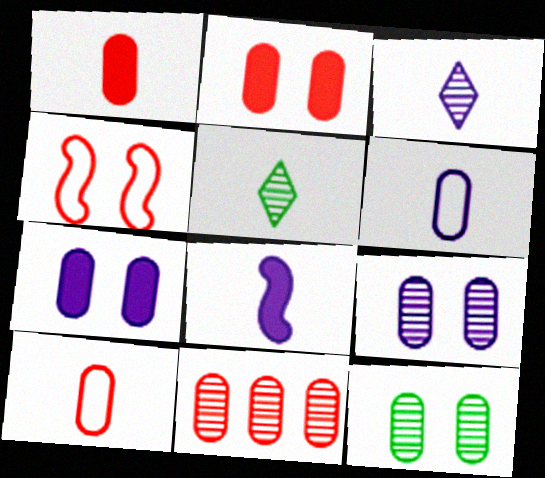[[2, 10, 11], 
[3, 6, 8], 
[5, 8, 10]]